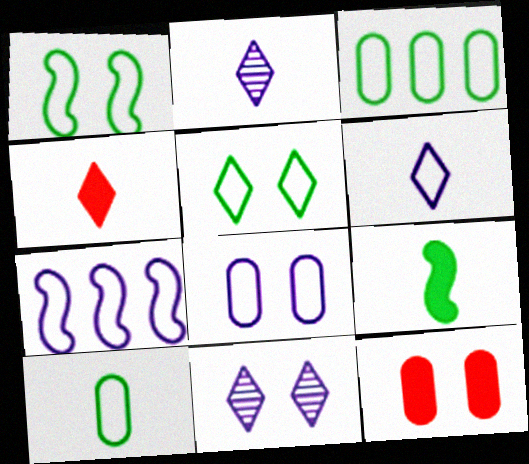[[1, 11, 12], 
[6, 7, 8]]